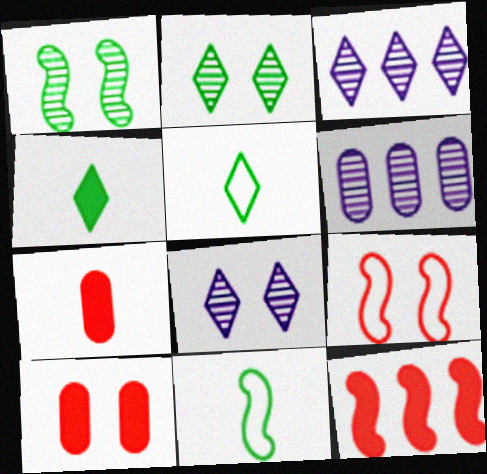[[3, 10, 11], 
[4, 6, 9]]